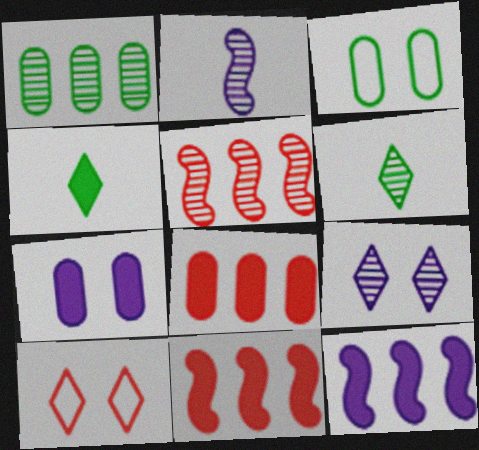[[4, 7, 11]]